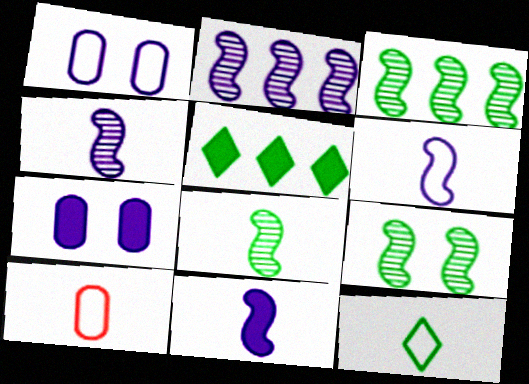[[3, 8, 9], 
[4, 6, 11], 
[6, 10, 12]]